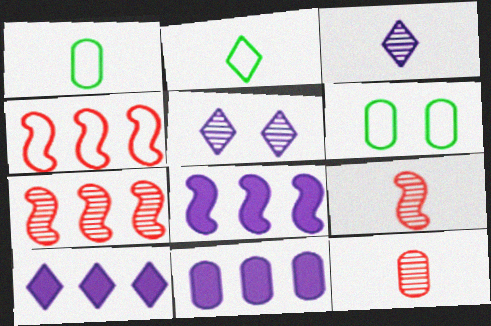[[6, 9, 10], 
[6, 11, 12], 
[8, 10, 11]]